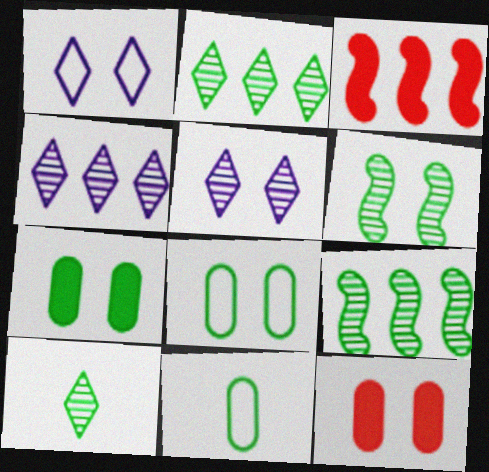[[1, 6, 12], 
[3, 5, 11]]